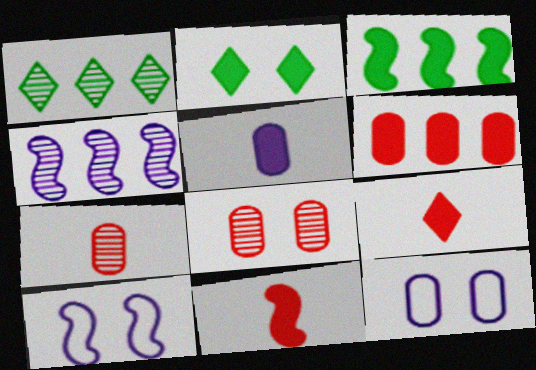[[1, 11, 12], 
[2, 8, 10]]